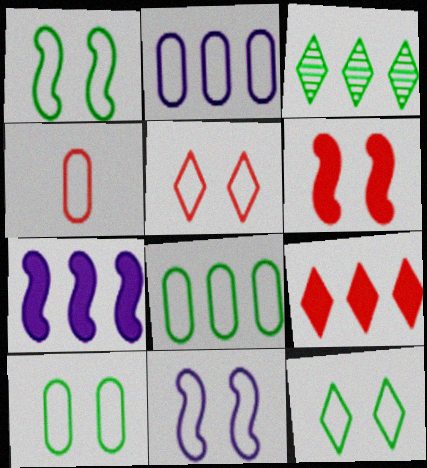[[1, 10, 12], 
[2, 4, 10], 
[5, 10, 11]]